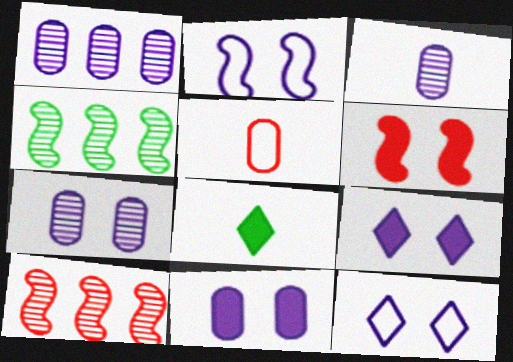[[1, 3, 7], 
[2, 7, 9], 
[4, 5, 9]]